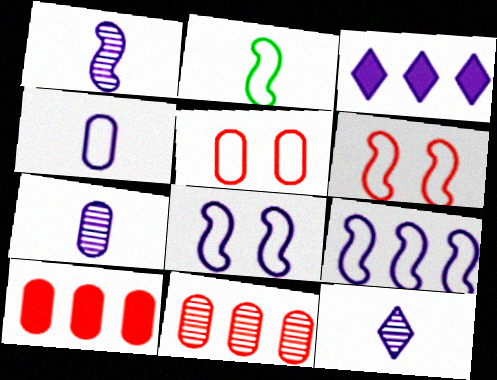[[1, 7, 12], 
[2, 6, 9], 
[3, 7, 8]]